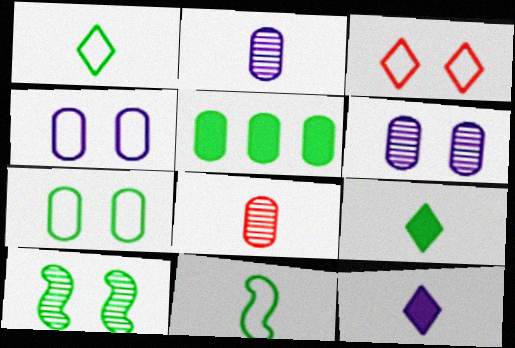[[1, 5, 10], 
[4, 5, 8], 
[8, 11, 12]]